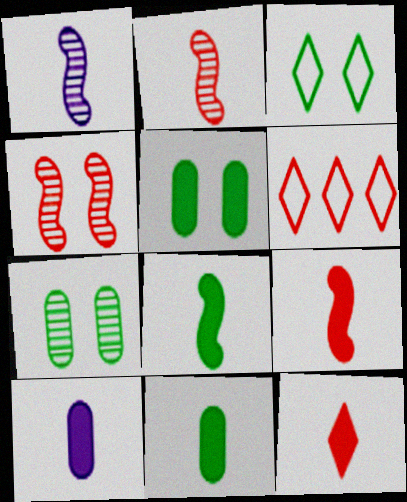[[1, 5, 6], 
[8, 10, 12]]